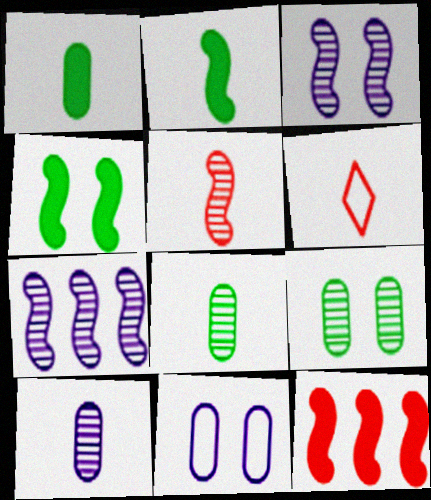[[2, 6, 10]]